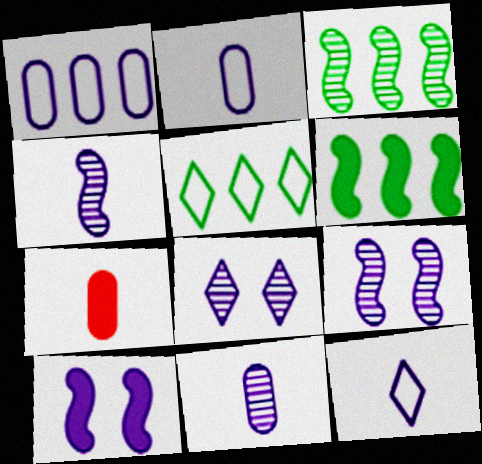[[5, 7, 9]]